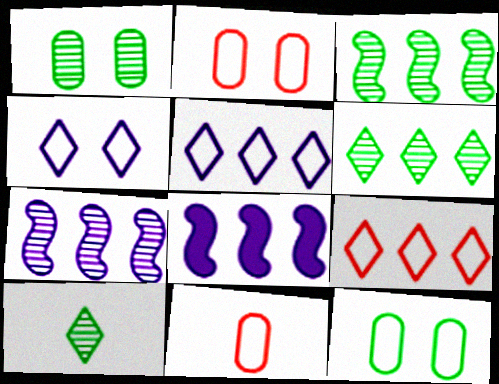[[1, 3, 10], 
[2, 8, 10]]